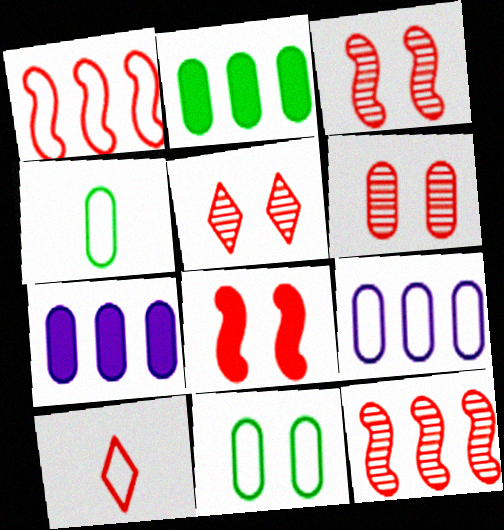[[3, 5, 6], 
[4, 6, 7]]